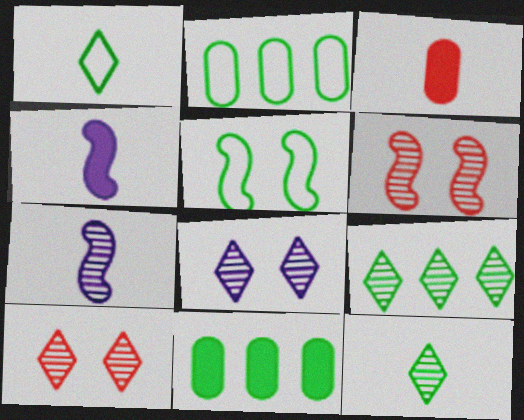[[1, 2, 5], 
[1, 3, 7], 
[2, 4, 10], 
[5, 11, 12]]